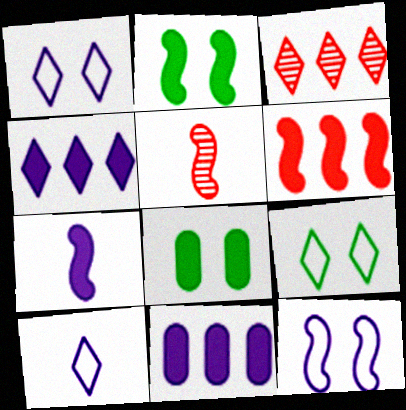[[2, 6, 7], 
[5, 9, 11]]